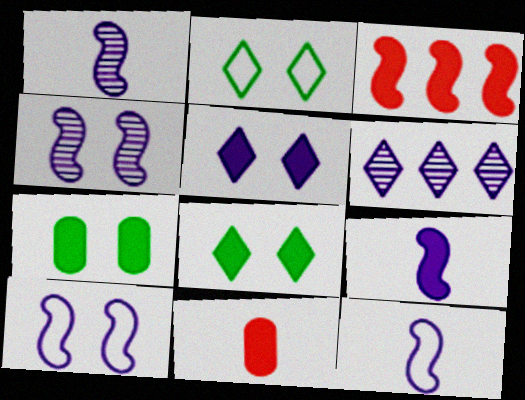[[1, 9, 12]]